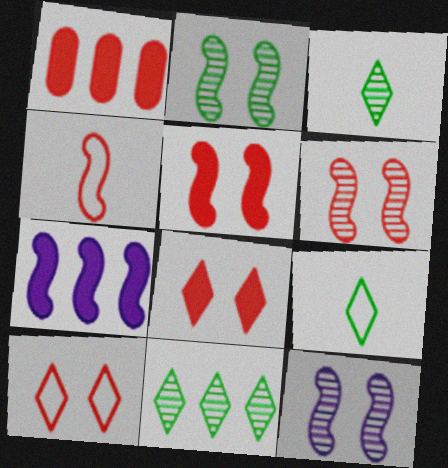[[1, 9, 12], 
[2, 4, 7], 
[2, 6, 12]]